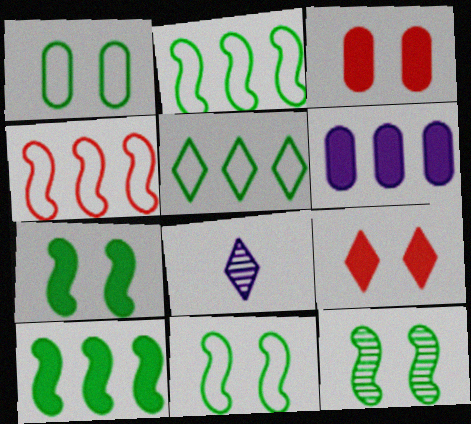[[2, 3, 8], 
[5, 8, 9], 
[7, 11, 12]]